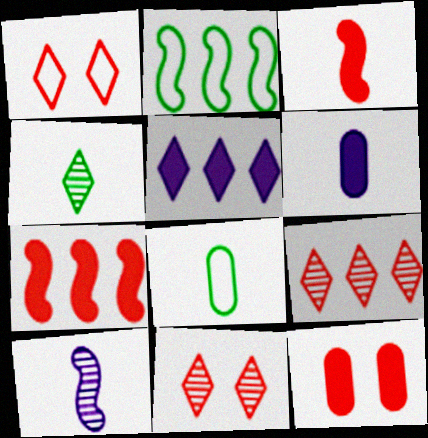[[1, 4, 5], 
[2, 6, 11]]